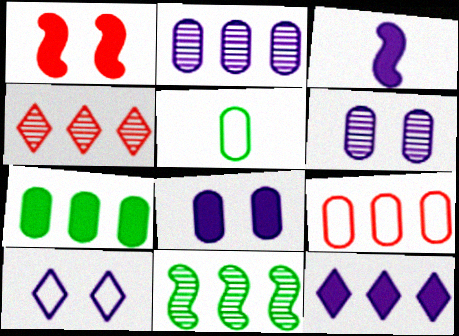[[2, 3, 10], 
[2, 4, 11], 
[2, 7, 9], 
[3, 8, 12], 
[9, 11, 12]]